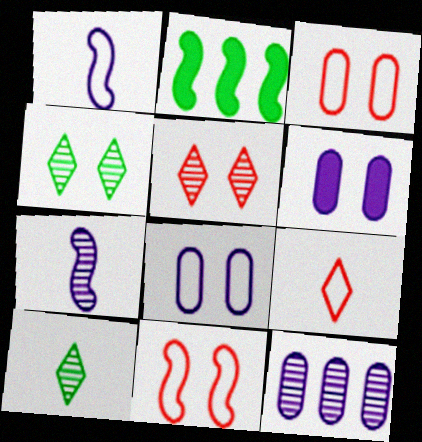[[2, 7, 11], 
[4, 6, 11]]